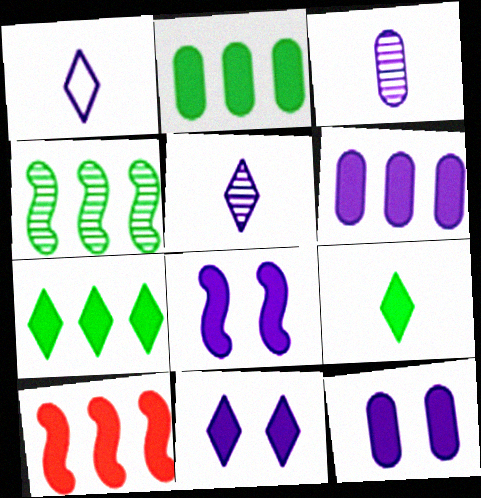[[6, 7, 10], 
[8, 11, 12], 
[9, 10, 12]]